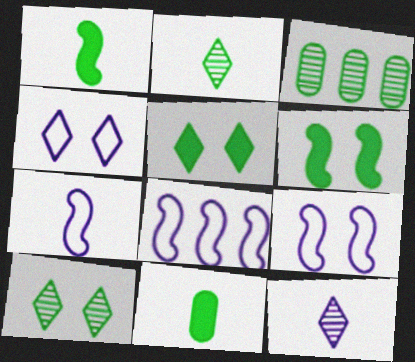[[7, 8, 9]]